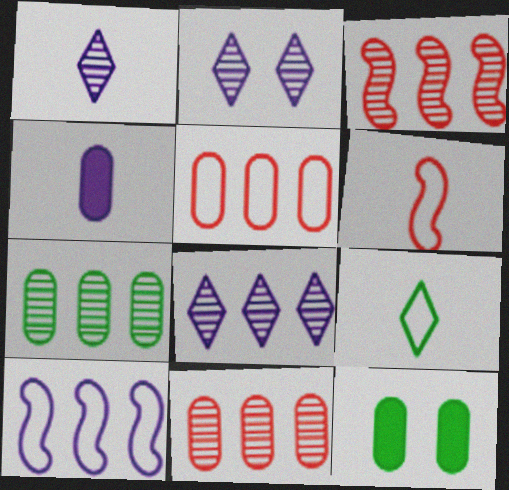[[1, 2, 8], 
[2, 4, 10], 
[3, 7, 8], 
[6, 8, 12]]